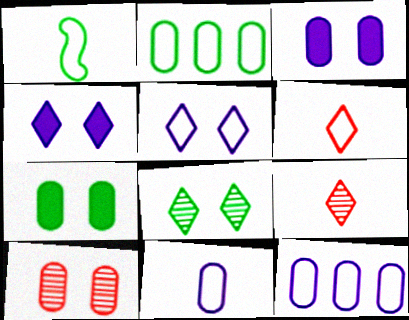[[1, 6, 11]]